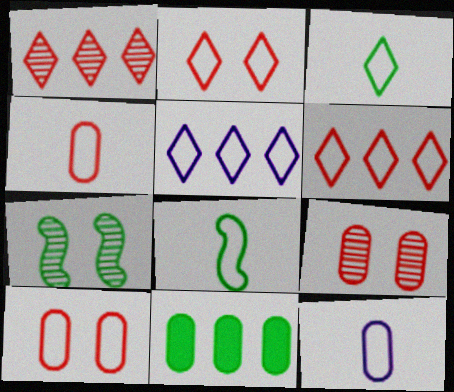[[2, 3, 5], 
[3, 7, 11], 
[5, 8, 10], 
[9, 11, 12]]